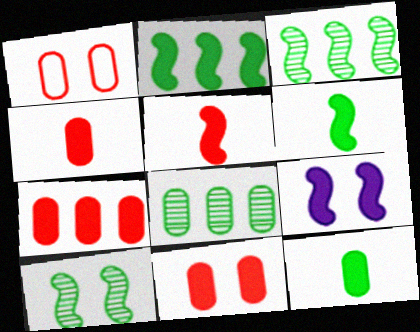[[2, 5, 9], 
[4, 7, 11]]